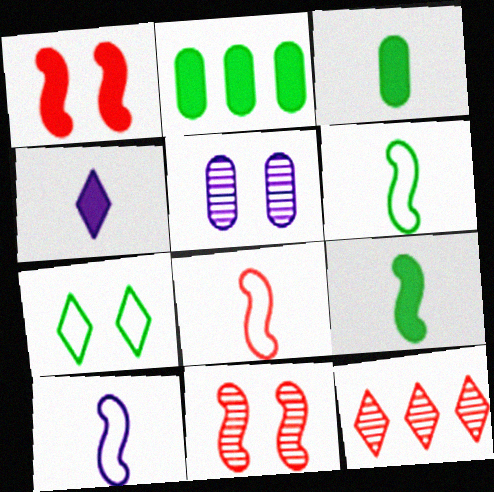[[1, 2, 4], 
[1, 5, 7], 
[4, 7, 12], 
[6, 8, 10]]